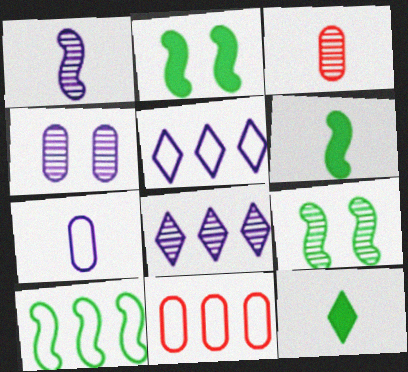[[1, 4, 8], 
[2, 3, 5], 
[3, 8, 9], 
[5, 10, 11], 
[6, 9, 10]]